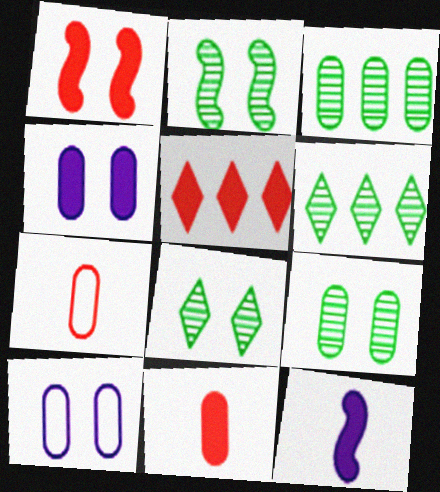[[1, 5, 11], 
[1, 8, 10], 
[2, 8, 9], 
[3, 4, 7], 
[3, 10, 11]]